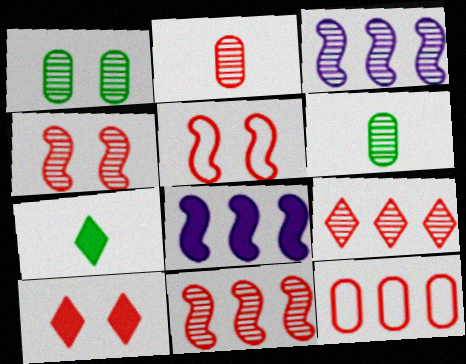[[2, 4, 9]]